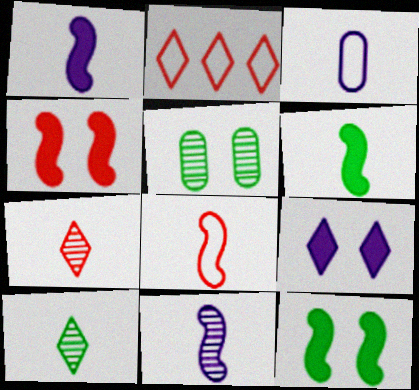[[1, 2, 5], 
[2, 9, 10], 
[3, 6, 7], 
[6, 8, 11]]